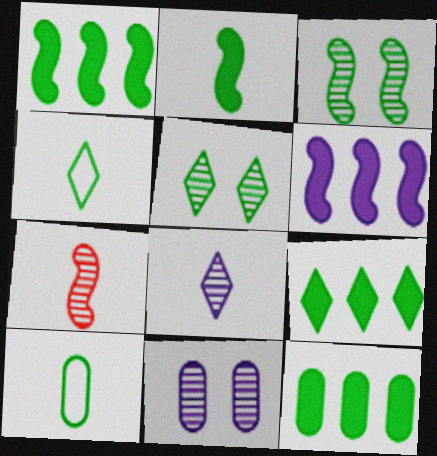[[1, 5, 10], 
[1, 9, 12], 
[3, 4, 12], 
[3, 9, 10], 
[4, 5, 9]]